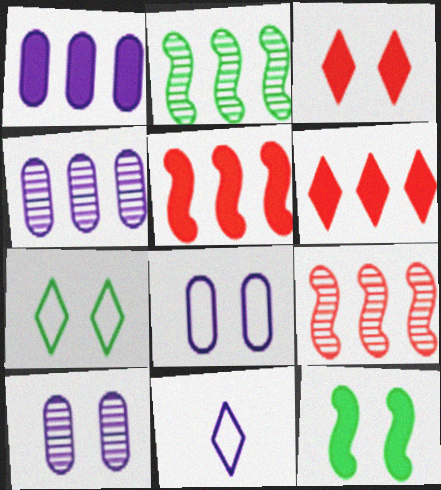[]